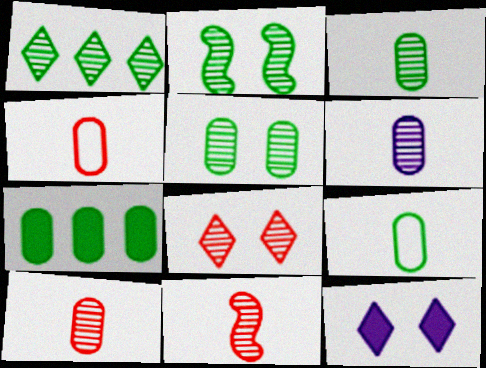[[1, 2, 3], 
[3, 6, 10], 
[5, 7, 9]]